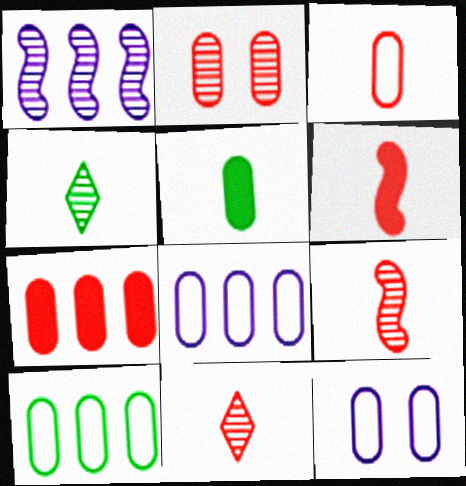[[1, 2, 4], 
[2, 3, 7], 
[2, 5, 8], 
[3, 6, 11], 
[3, 10, 12]]